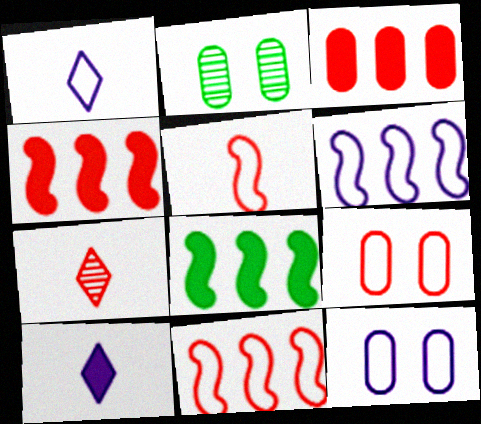[[1, 2, 4], 
[1, 6, 12], 
[2, 10, 11], 
[4, 7, 9], 
[7, 8, 12]]